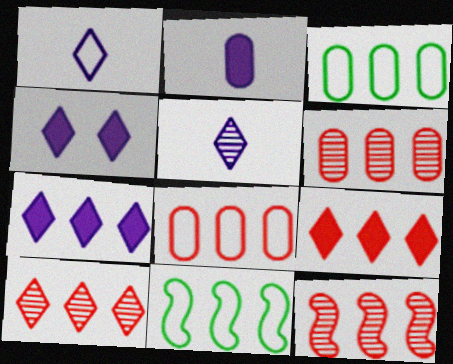[[3, 7, 12], 
[6, 7, 11], 
[6, 10, 12], 
[8, 9, 12]]